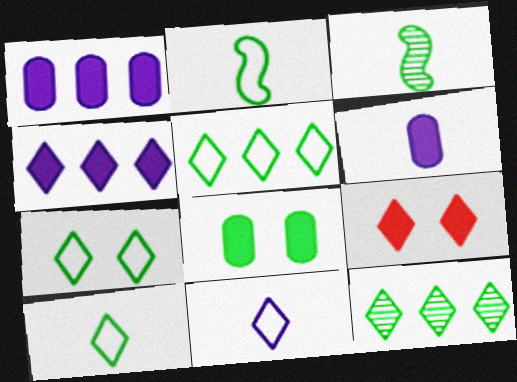[[2, 8, 12], 
[3, 5, 8], 
[5, 7, 10], 
[9, 11, 12]]